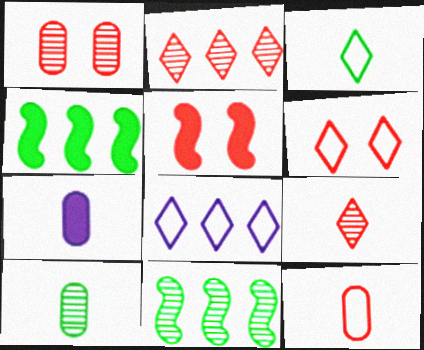[[1, 5, 6], 
[2, 5, 12], 
[3, 6, 8], 
[5, 8, 10], 
[6, 7, 11], 
[7, 10, 12]]